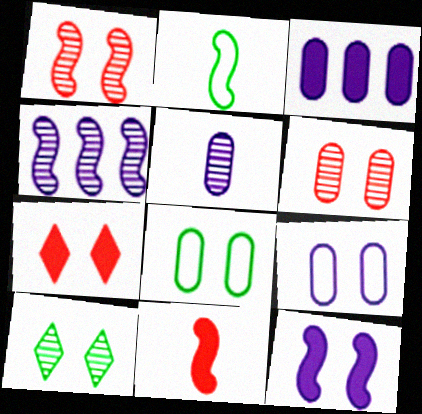[[3, 5, 9]]